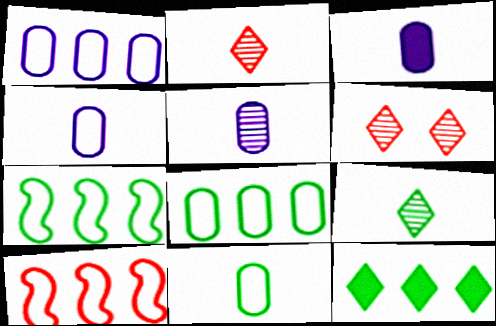[[3, 4, 5], 
[3, 6, 7]]